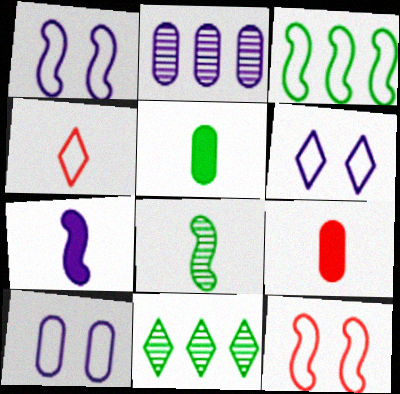[[1, 6, 10], 
[1, 9, 11], 
[2, 6, 7], 
[3, 4, 10]]